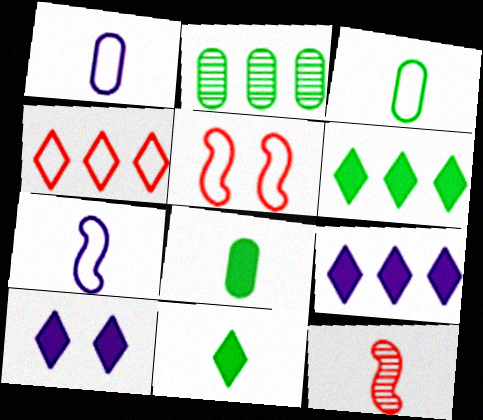[[1, 11, 12]]